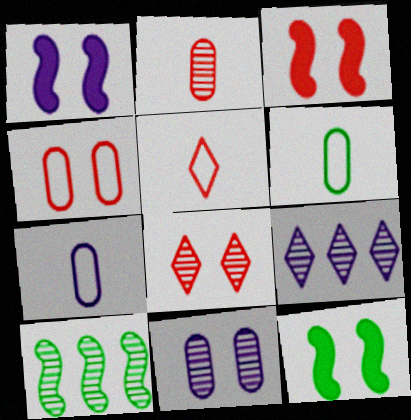[[1, 3, 12], 
[1, 7, 9], 
[3, 4, 8], 
[3, 6, 9]]